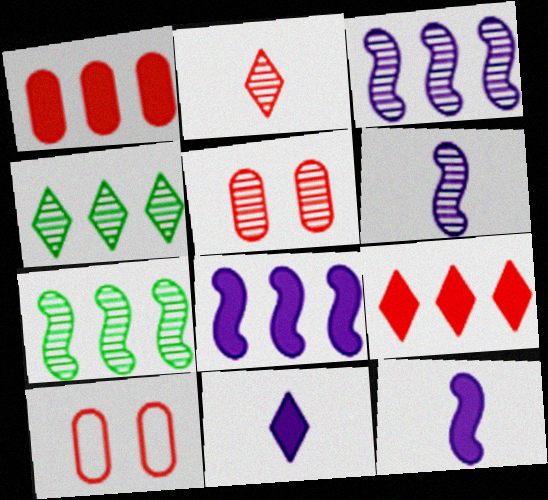[[4, 5, 6], 
[4, 10, 12], 
[7, 10, 11]]